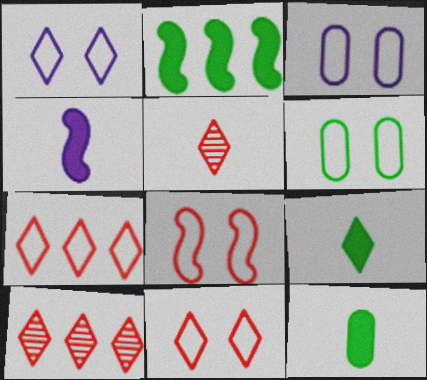[[1, 6, 8], 
[1, 9, 10], 
[2, 3, 5], 
[4, 6, 10]]